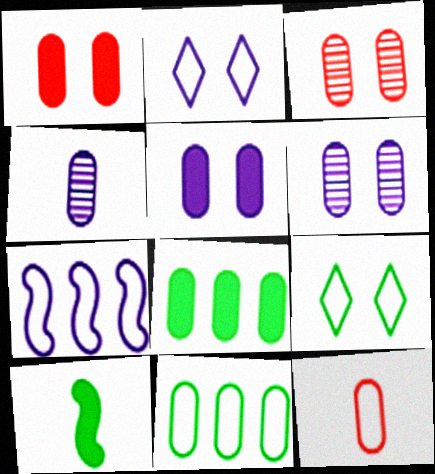[[1, 4, 11], 
[6, 8, 12], 
[7, 9, 12]]